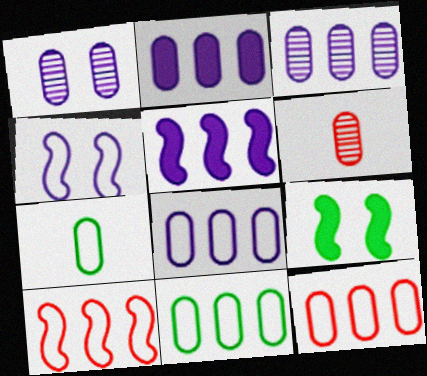[[2, 3, 8], 
[8, 11, 12]]